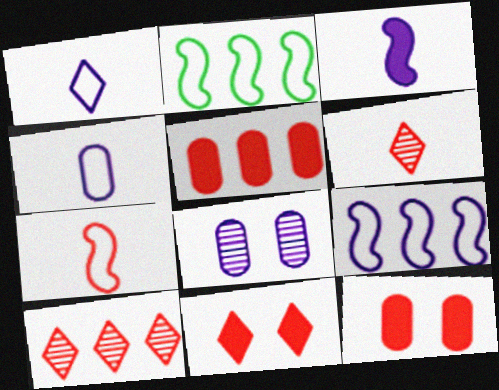[[7, 10, 12]]